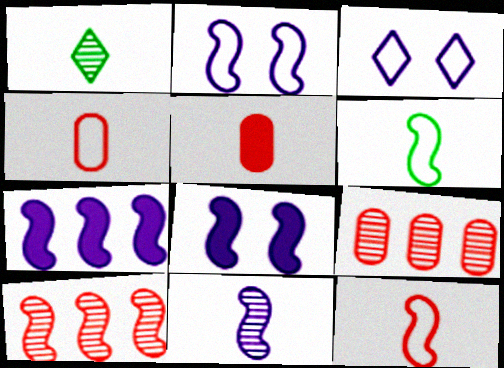[[2, 7, 11], 
[6, 8, 10]]